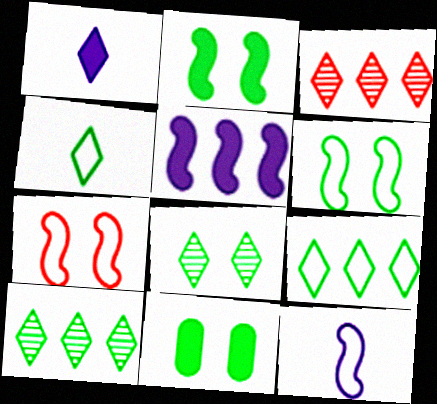[[3, 11, 12], 
[6, 8, 11]]